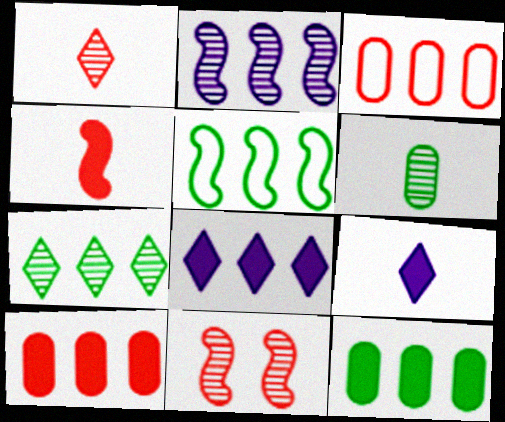[[5, 7, 12]]